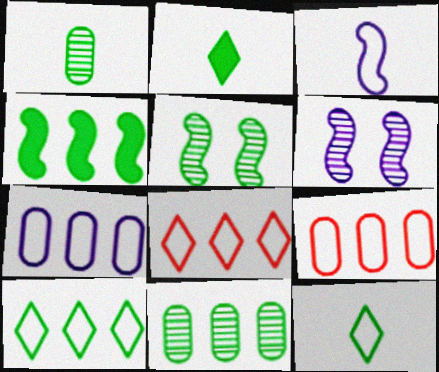[[2, 6, 9], 
[4, 10, 11]]